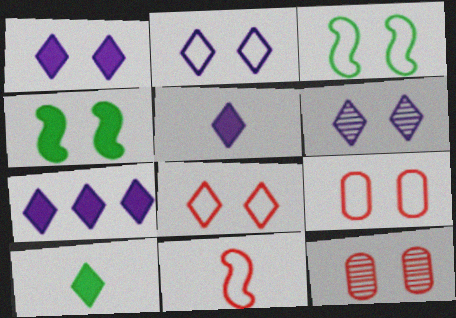[[1, 2, 6], 
[1, 3, 12], 
[1, 5, 7], 
[2, 3, 9], 
[2, 4, 12], 
[4, 6, 9]]